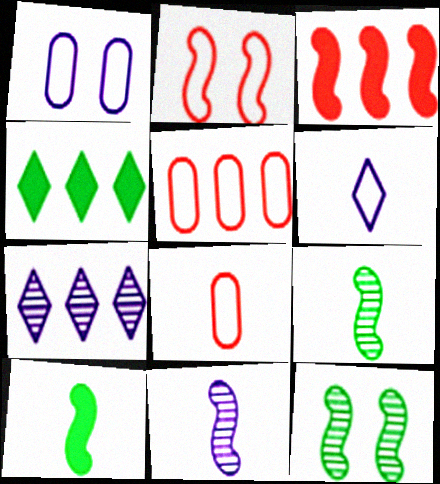[]